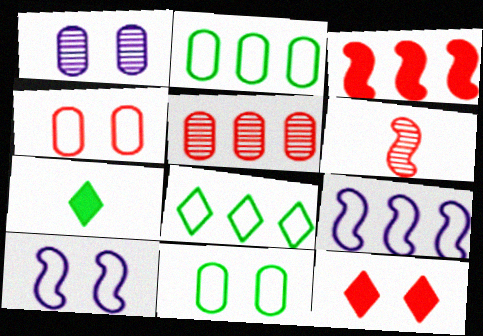[[5, 7, 10]]